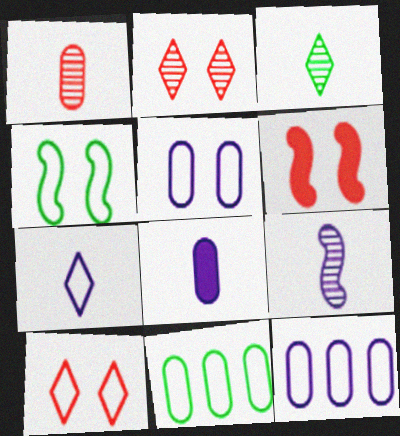[[1, 3, 9], 
[3, 6, 12], 
[4, 5, 10], 
[7, 8, 9]]